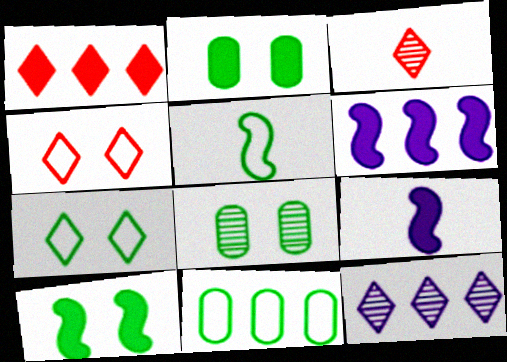[[1, 2, 9], 
[1, 3, 4], 
[5, 7, 11], 
[7, 8, 10]]